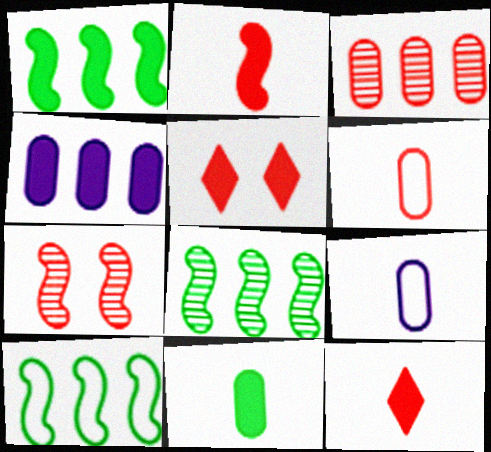[[1, 8, 10], 
[5, 8, 9]]